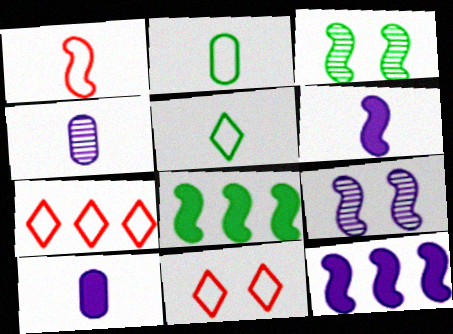[[1, 3, 12], 
[1, 8, 9], 
[3, 7, 10], 
[4, 8, 11]]